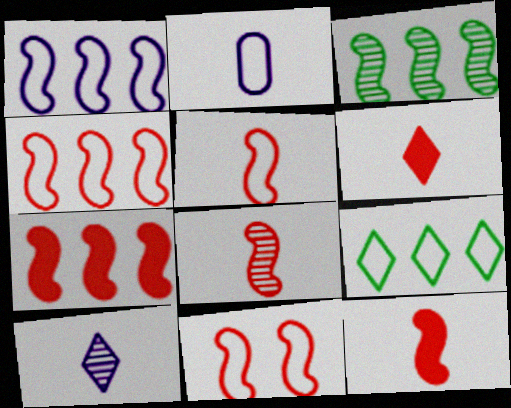[[1, 3, 7], 
[2, 9, 11], 
[4, 5, 11], 
[5, 8, 12], 
[7, 8, 11]]